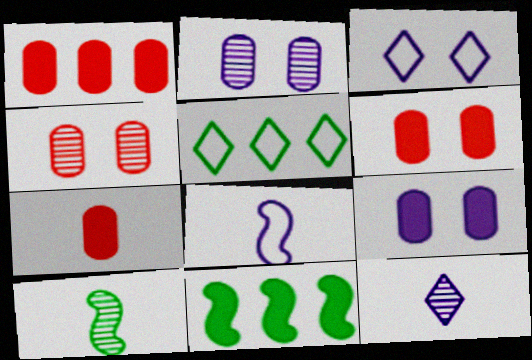[[1, 3, 10], 
[1, 6, 7]]